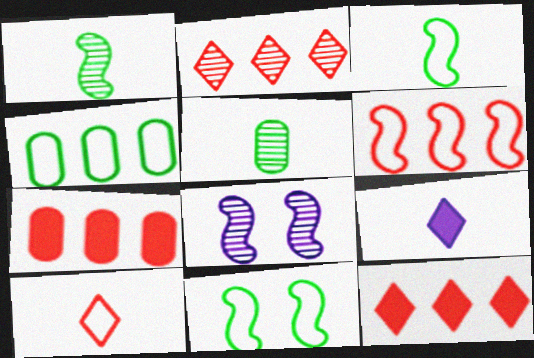[[2, 5, 8], 
[2, 6, 7]]